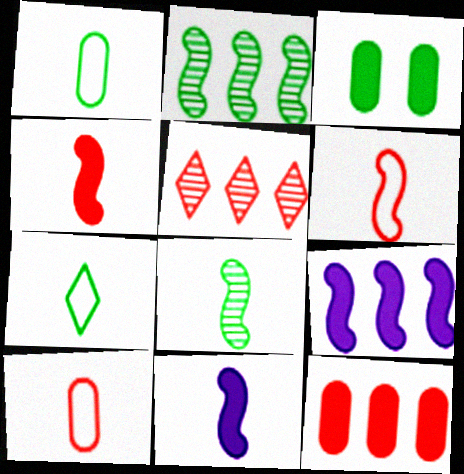[[2, 3, 7], 
[6, 8, 11]]